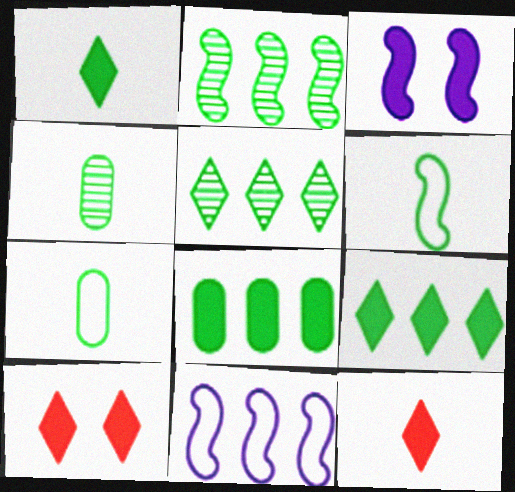[[1, 4, 6], 
[3, 8, 12], 
[4, 10, 11]]